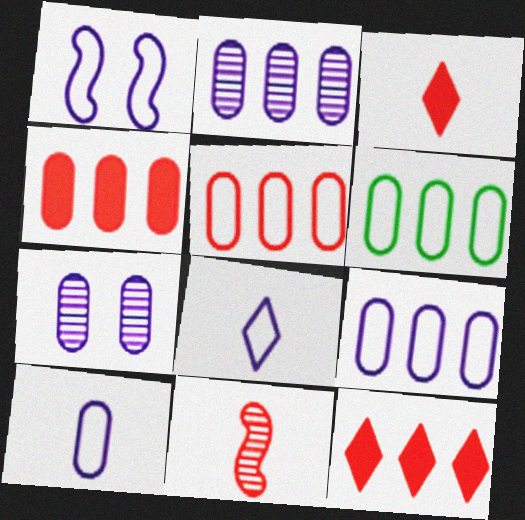[[1, 8, 9], 
[2, 4, 6], 
[5, 6, 9]]